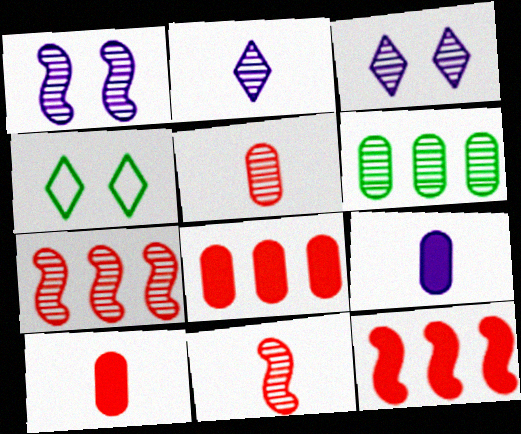[[3, 6, 11], 
[4, 7, 9]]